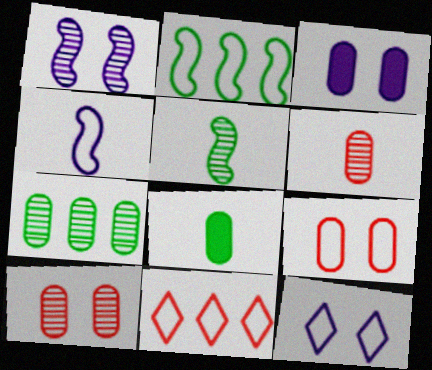[[1, 3, 12], 
[1, 8, 11], 
[3, 5, 11]]